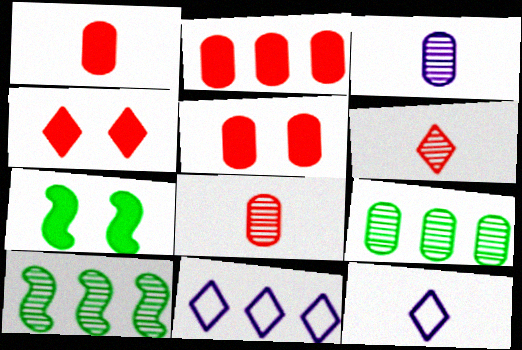[[1, 2, 5], 
[2, 10, 11], 
[5, 10, 12], 
[7, 8, 11]]